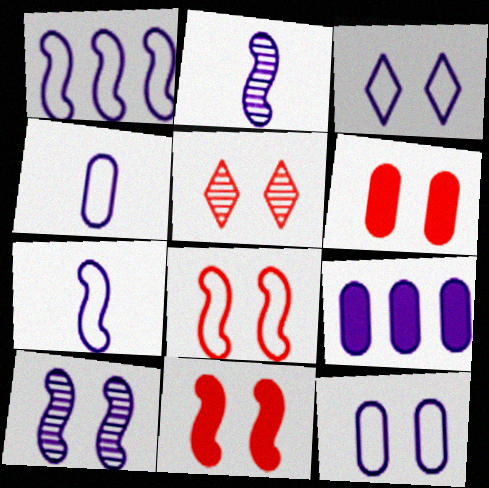[[1, 3, 4], 
[2, 3, 9], 
[5, 6, 8]]